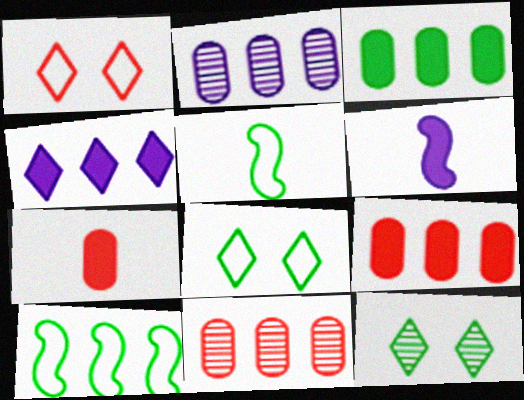[[3, 5, 12], 
[4, 10, 11], 
[6, 8, 11]]